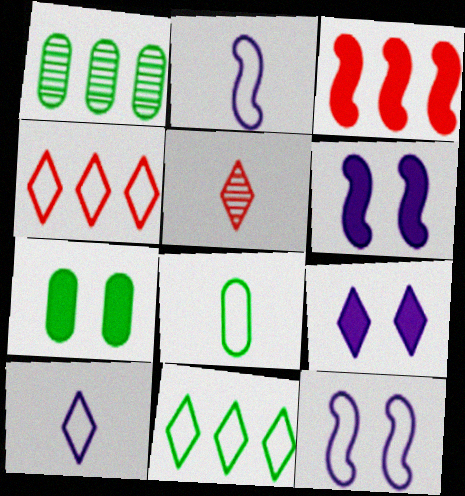[[1, 7, 8], 
[4, 8, 12], 
[5, 9, 11]]